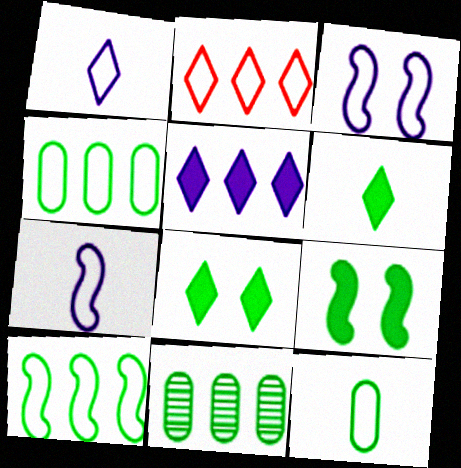[[2, 3, 12]]